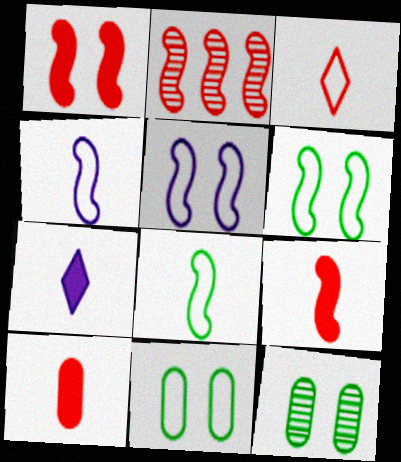[[2, 7, 11]]